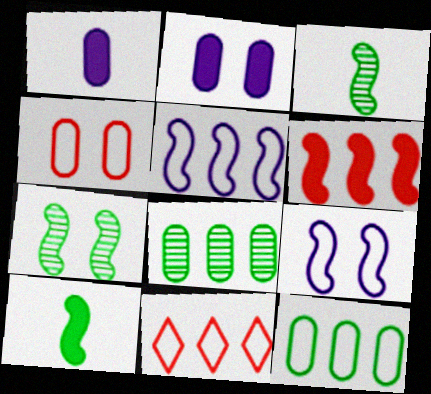[[1, 4, 8], 
[1, 7, 11], 
[2, 3, 11], 
[3, 6, 9], 
[5, 11, 12]]